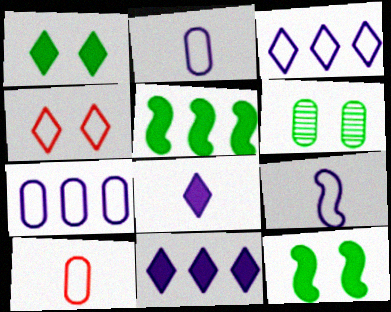[]